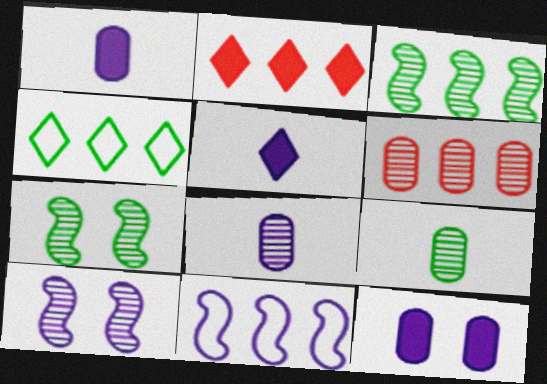[]